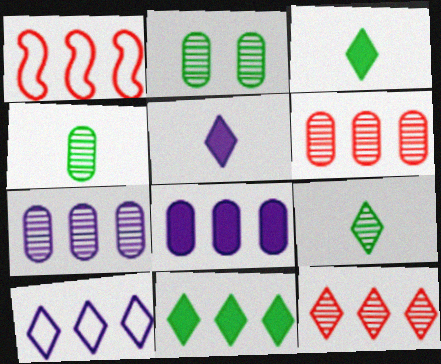[[1, 2, 5], 
[1, 7, 11], 
[10, 11, 12]]